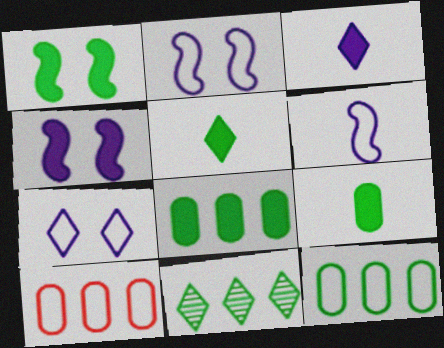[[1, 5, 8]]